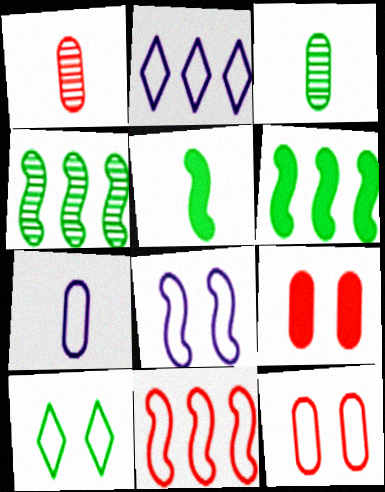[[2, 7, 8], 
[3, 6, 10], 
[7, 10, 11], 
[8, 10, 12]]